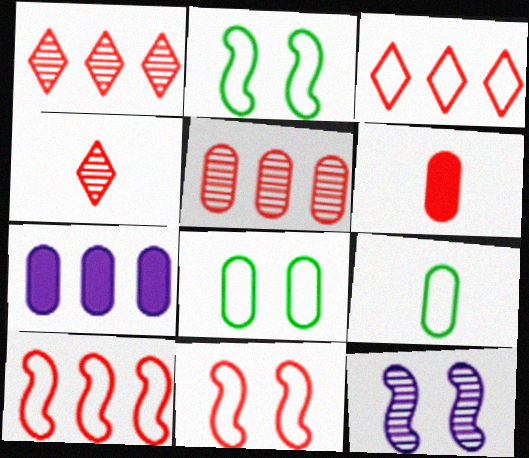[[1, 6, 11], 
[2, 4, 7]]